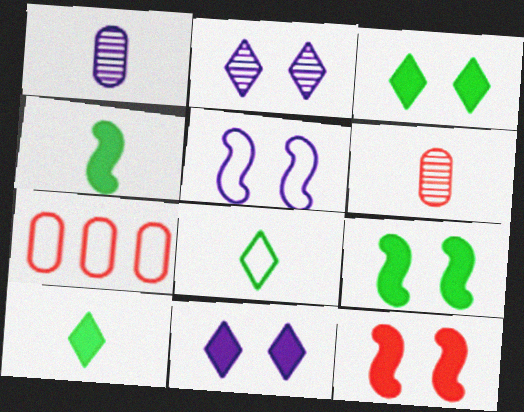[[2, 4, 7], 
[5, 7, 8]]